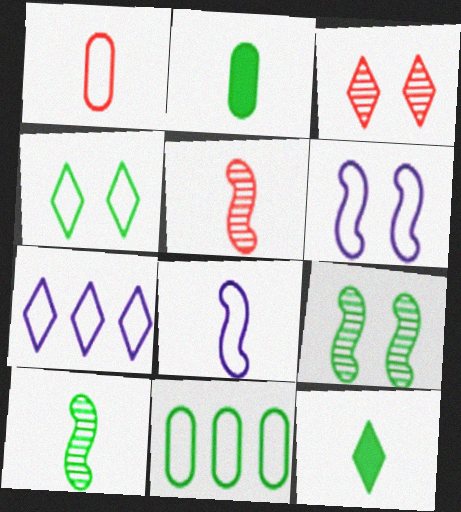[[3, 7, 12], 
[9, 11, 12]]